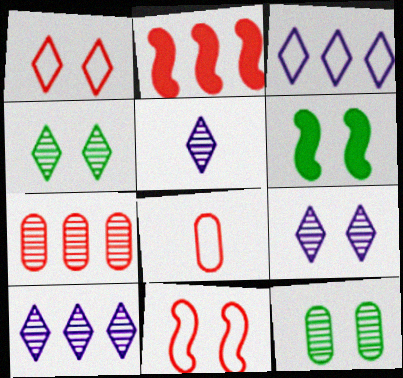[[5, 9, 10], 
[6, 8, 10]]